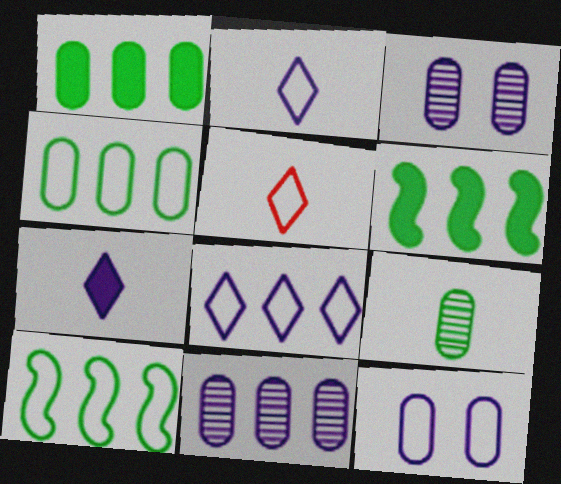[[3, 5, 6], 
[5, 10, 12]]